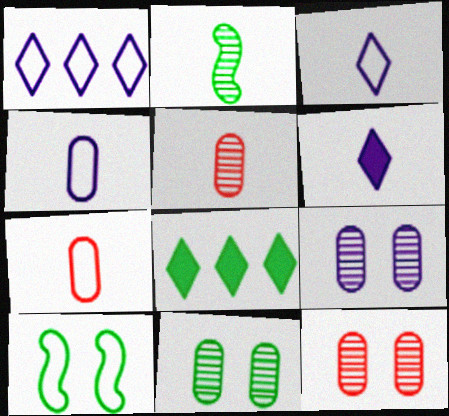[[1, 7, 10], 
[2, 6, 7], 
[9, 11, 12]]